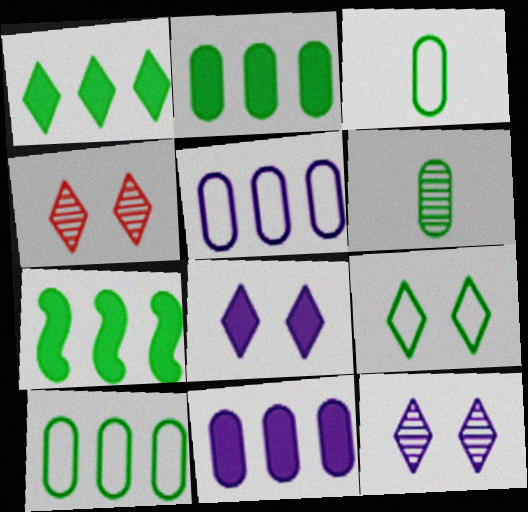[[1, 2, 7], 
[4, 8, 9], 
[6, 7, 9]]